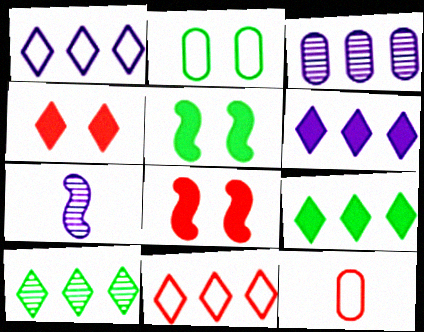[[6, 10, 11]]